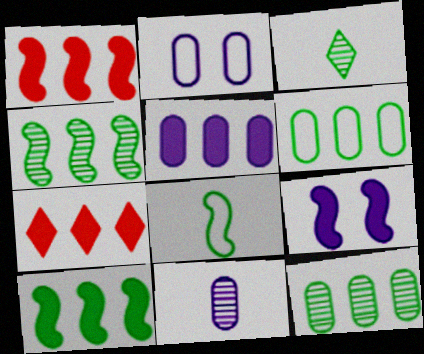[[1, 2, 3], 
[2, 5, 11], 
[5, 7, 10]]